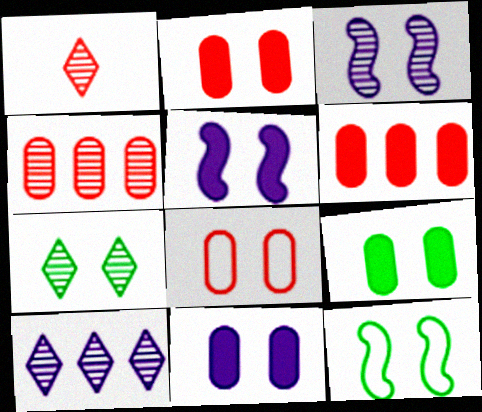[[1, 7, 10], 
[2, 9, 11], 
[5, 7, 8], 
[7, 9, 12]]